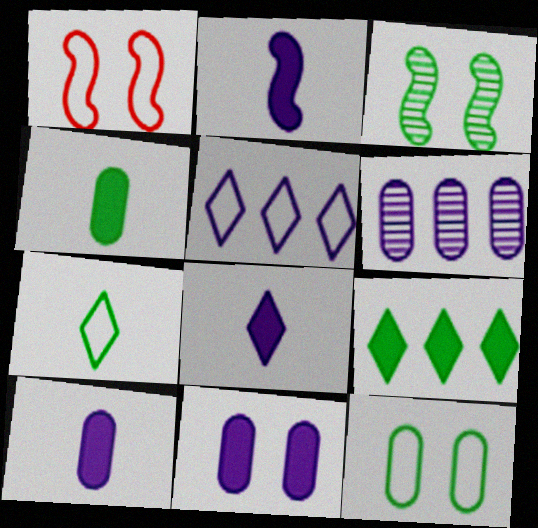[[2, 8, 10]]